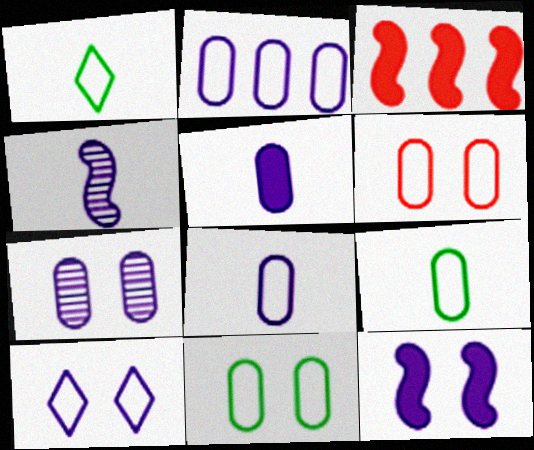[[1, 3, 7], 
[2, 5, 7], 
[2, 6, 9], 
[7, 10, 12]]